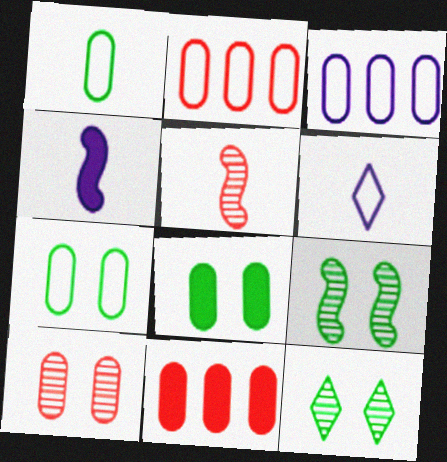[[2, 4, 12], 
[6, 9, 11]]